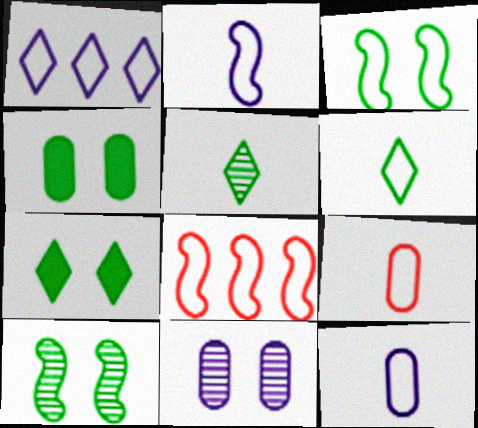[[1, 3, 9], 
[2, 3, 8], 
[2, 6, 9]]